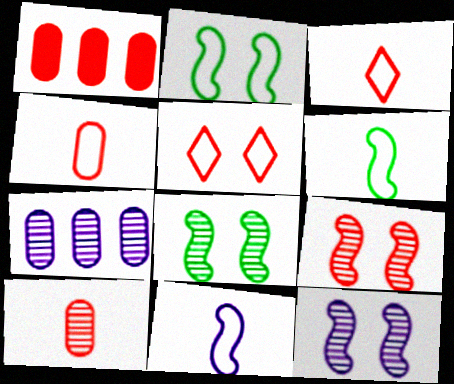[[1, 3, 9], 
[8, 9, 12]]